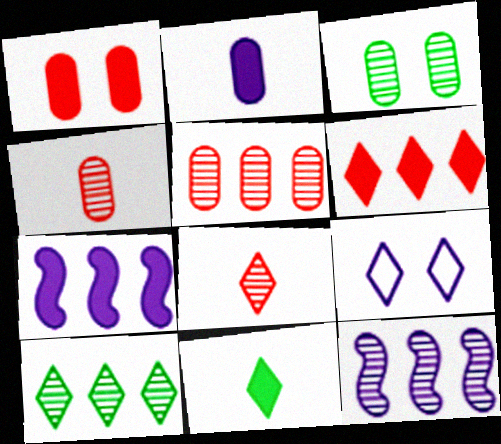[[1, 7, 11], 
[2, 9, 12], 
[3, 8, 12], 
[5, 10, 12]]